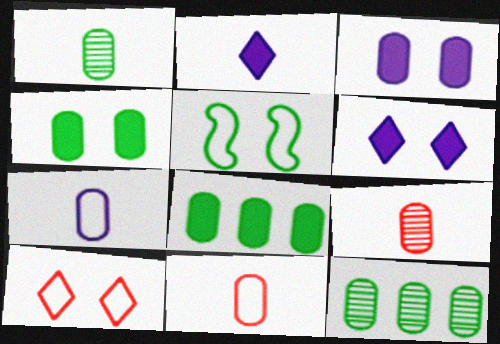[[3, 11, 12]]